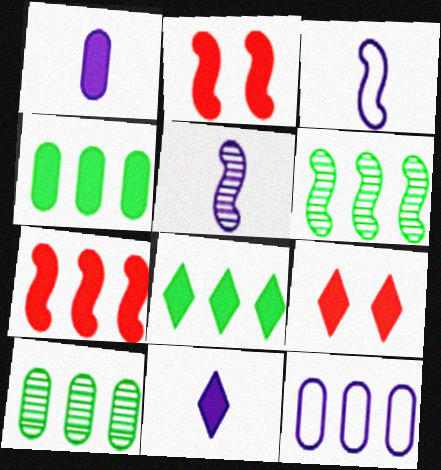[[1, 2, 8], 
[2, 3, 6], 
[2, 4, 11], 
[3, 9, 10], 
[8, 9, 11]]